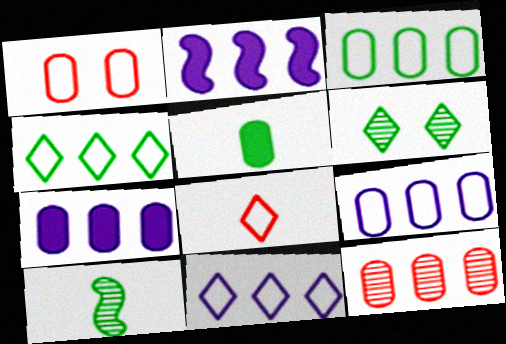[[2, 4, 12], 
[3, 7, 12]]